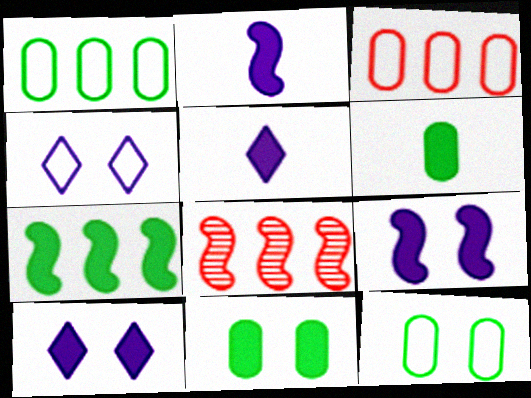[[4, 6, 8], 
[5, 8, 12]]